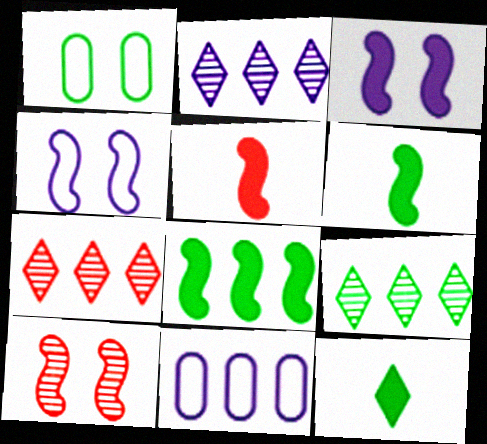[[1, 2, 5], 
[1, 6, 9], 
[2, 7, 9], 
[3, 5, 8], 
[7, 8, 11], 
[10, 11, 12]]